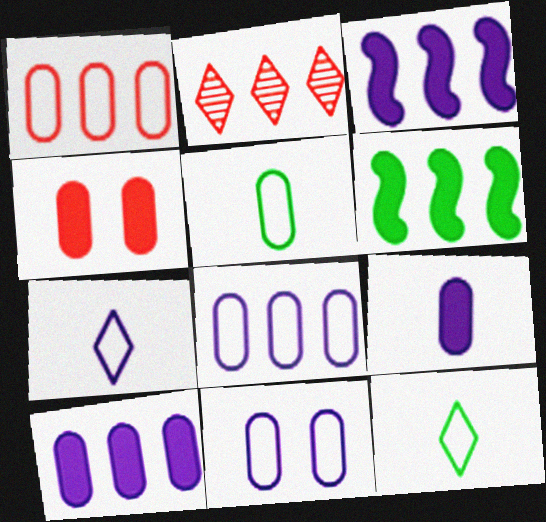[[1, 5, 11], 
[2, 6, 8]]